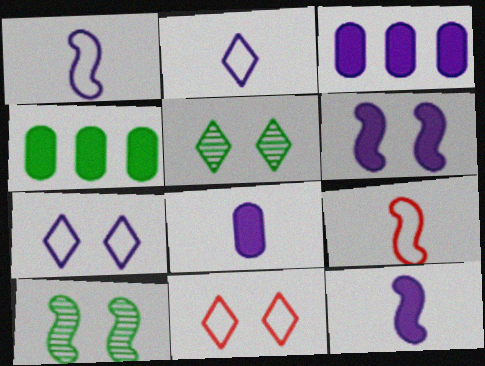[[3, 5, 9]]